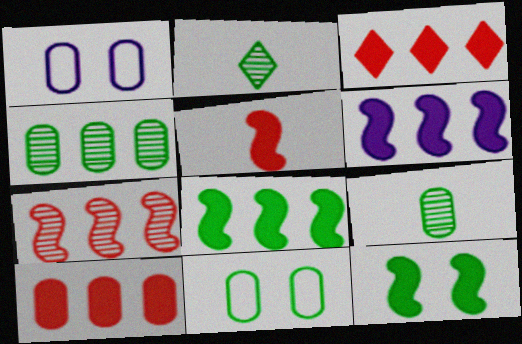[[1, 9, 10], 
[2, 8, 11], 
[5, 6, 12]]